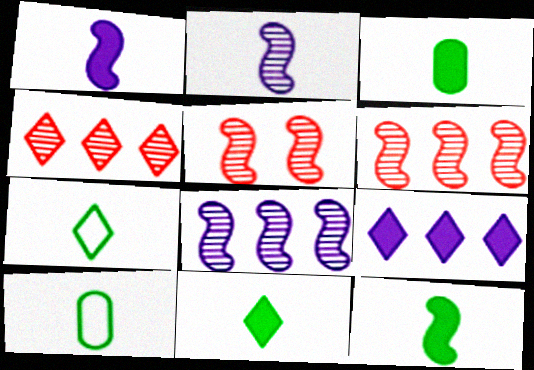[[3, 11, 12], 
[5, 9, 10]]